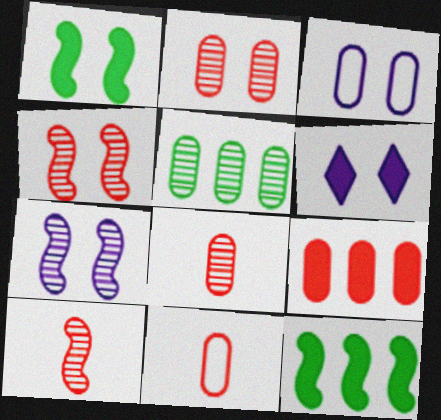[[2, 9, 11], 
[3, 6, 7]]